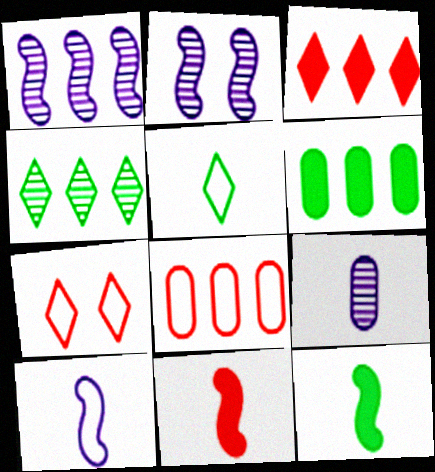[[5, 9, 11]]